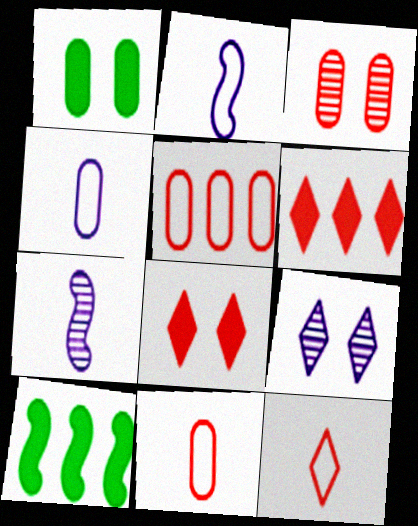[[9, 10, 11]]